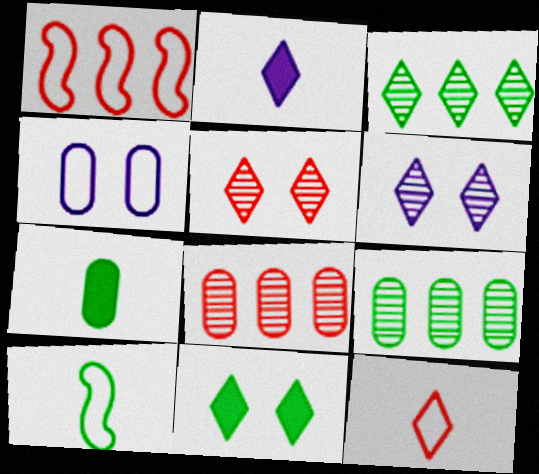[[1, 6, 7], 
[4, 7, 8], 
[9, 10, 11]]